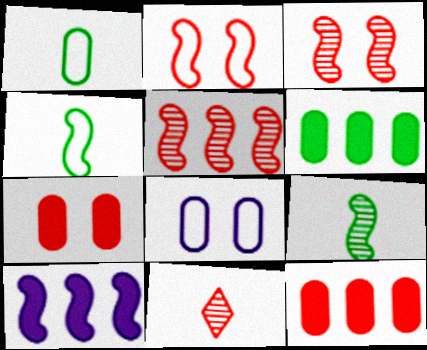[[2, 9, 10], 
[2, 11, 12], 
[3, 4, 10]]